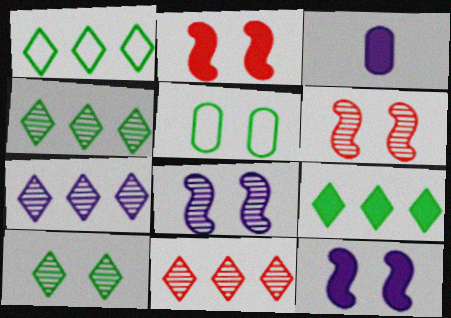[[1, 3, 6], 
[1, 4, 9], 
[2, 3, 9], 
[4, 7, 11]]